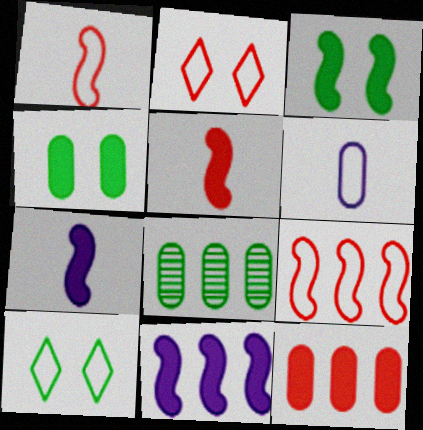[[2, 7, 8], 
[3, 5, 11], 
[6, 9, 10]]